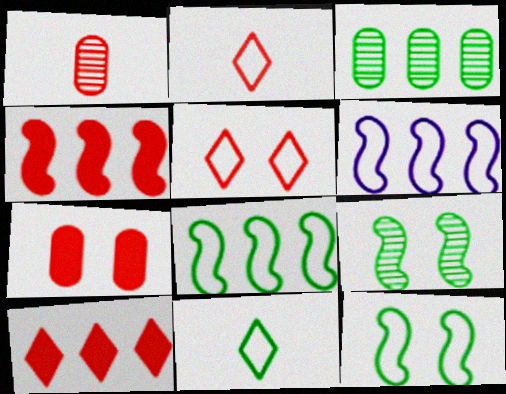[[1, 4, 5], 
[3, 6, 10]]